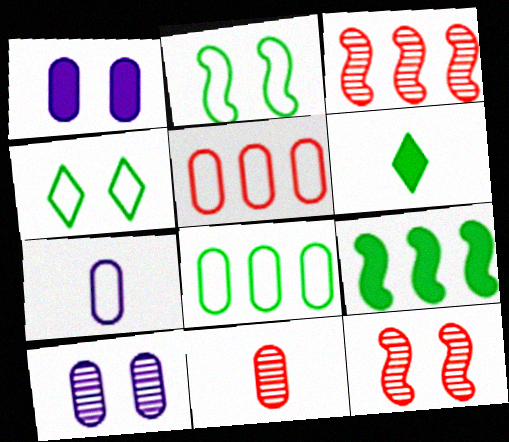[[1, 4, 12], 
[1, 8, 11]]